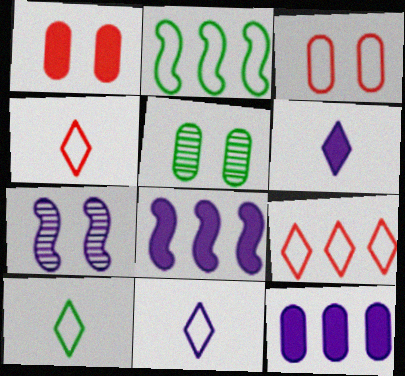[[2, 3, 11], 
[4, 5, 8], 
[4, 10, 11], 
[7, 11, 12]]